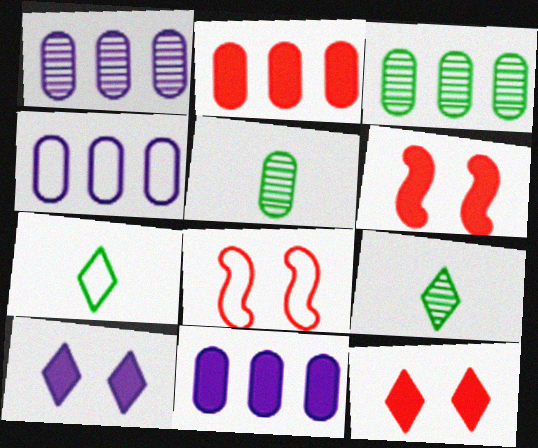[[1, 4, 11], 
[1, 6, 7], 
[2, 3, 4], 
[4, 6, 9], 
[4, 7, 8], 
[8, 9, 11]]